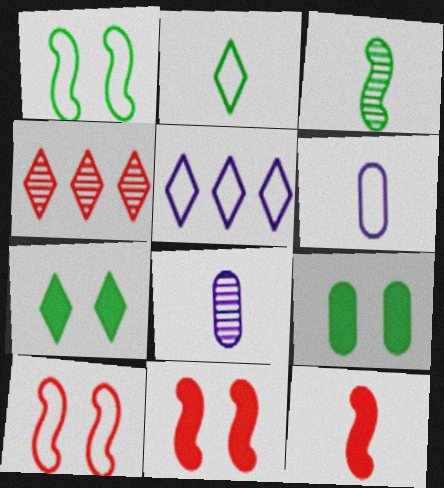[[2, 8, 12]]